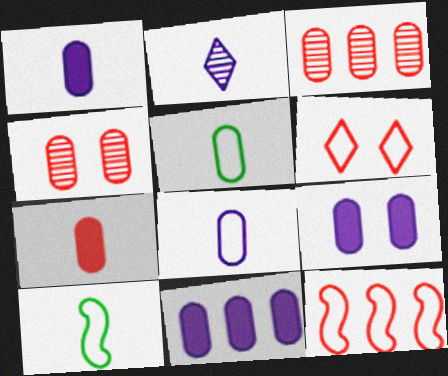[[1, 9, 11], 
[2, 7, 10], 
[3, 5, 9], 
[4, 5, 11]]